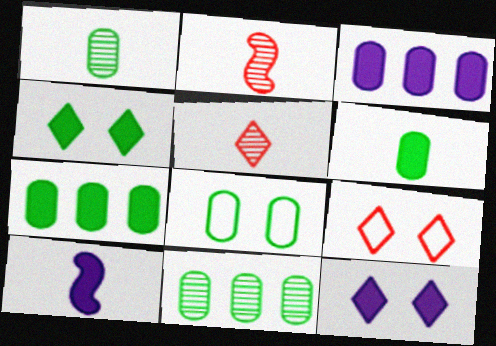[[1, 7, 8], 
[3, 10, 12], 
[6, 8, 11], 
[9, 10, 11]]